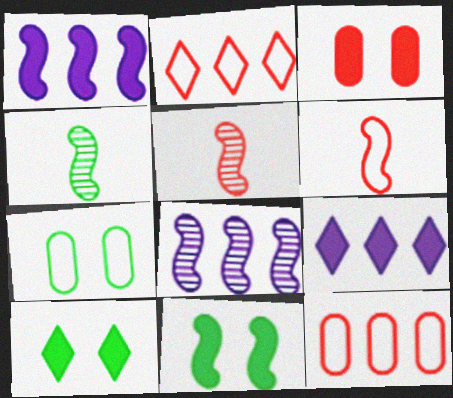[[2, 3, 5], 
[5, 7, 9], 
[6, 8, 11]]